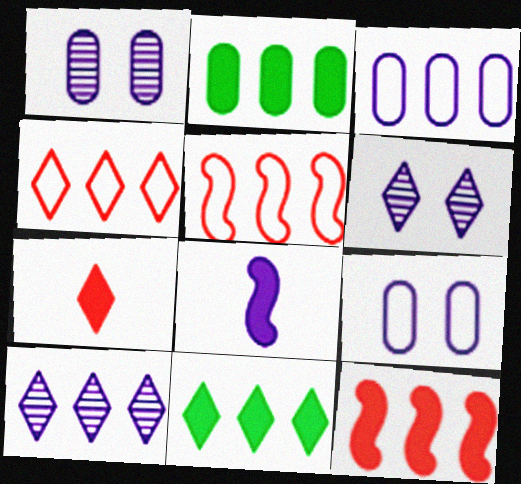[[2, 5, 10], 
[3, 6, 8], 
[4, 10, 11], 
[8, 9, 10]]